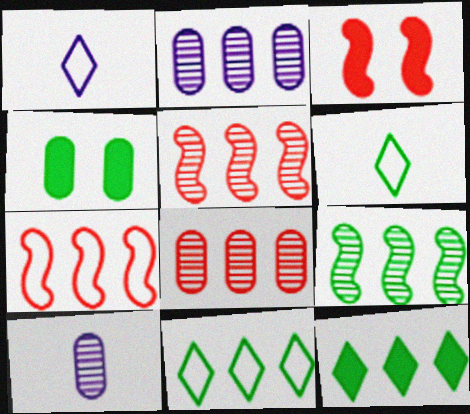[[1, 4, 5], 
[2, 3, 6], 
[2, 7, 12], 
[3, 10, 11], 
[4, 6, 9]]